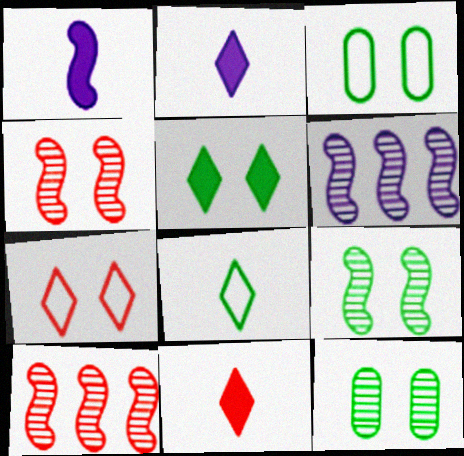[[2, 3, 10], 
[3, 5, 9], 
[3, 6, 11]]